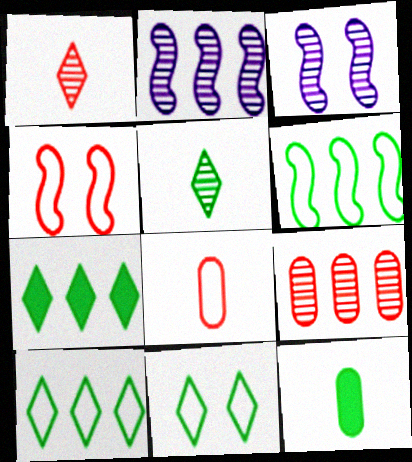[[3, 5, 9], 
[3, 7, 8], 
[5, 7, 11]]